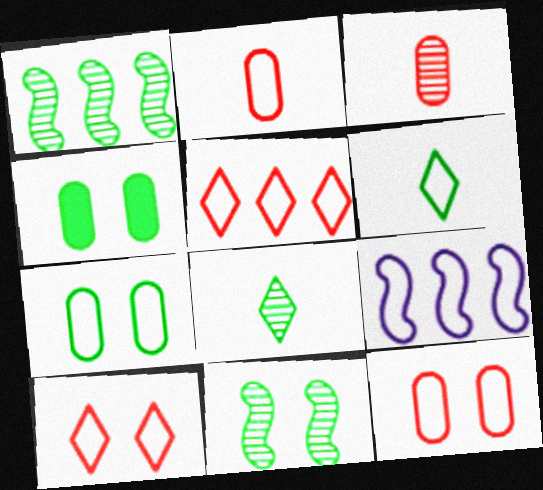[[1, 4, 6], 
[6, 9, 12]]